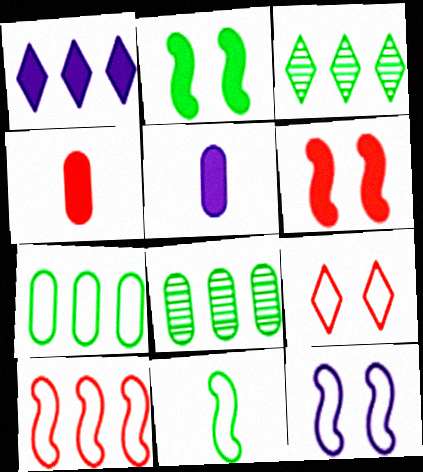[[1, 2, 4], 
[1, 8, 10], 
[3, 4, 12], 
[10, 11, 12]]